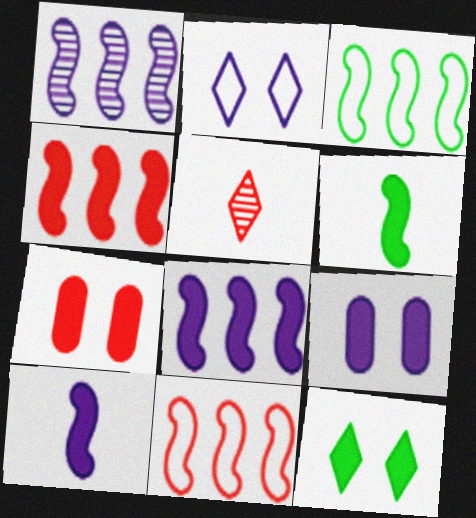[[1, 3, 4], 
[3, 5, 9], 
[5, 7, 11]]